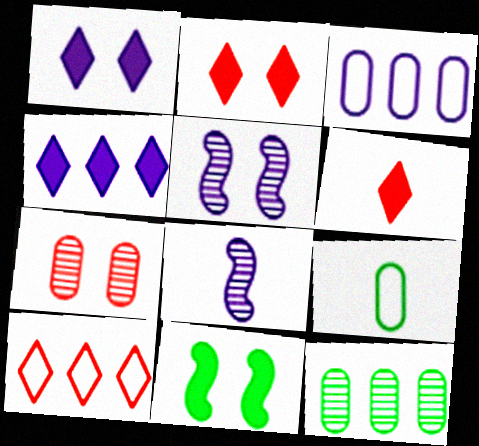[[1, 3, 8], 
[6, 8, 9]]